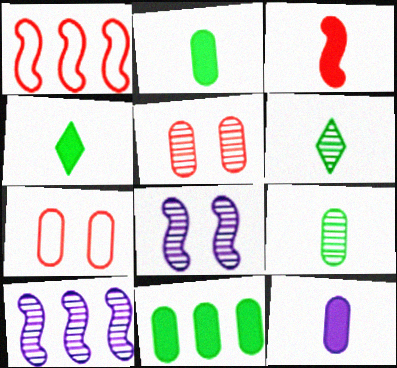[[3, 4, 12], 
[4, 7, 10], 
[5, 6, 10]]